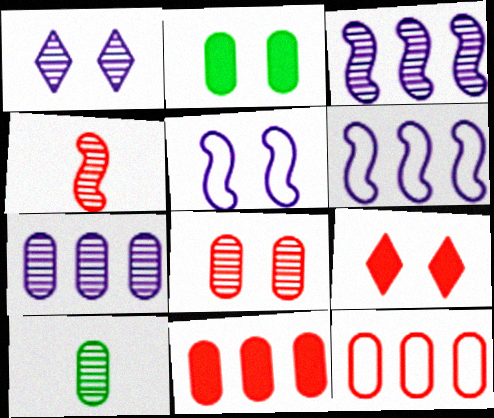[[4, 9, 12], 
[6, 9, 10], 
[7, 8, 10]]